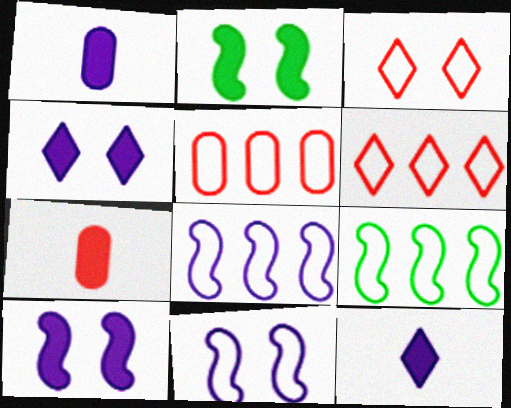[]